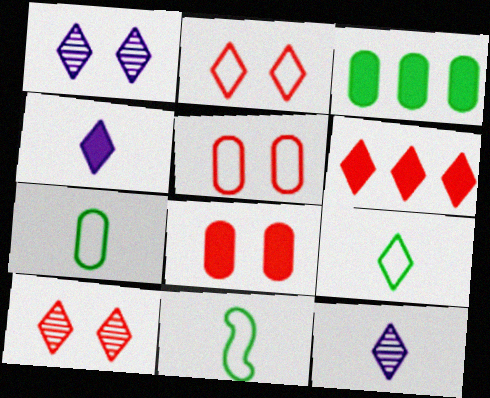[[1, 6, 9], 
[7, 9, 11]]